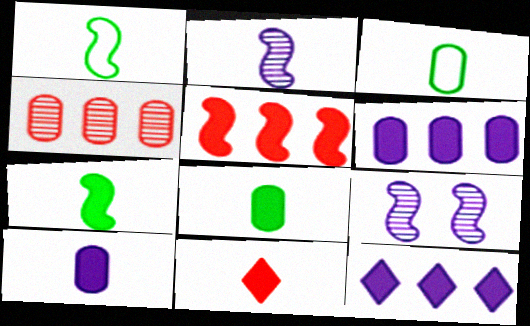[[1, 5, 9], 
[2, 3, 11], 
[7, 10, 11]]